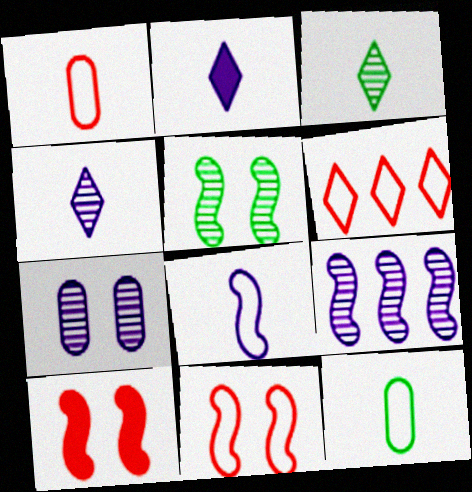[[1, 6, 11], 
[4, 7, 9]]